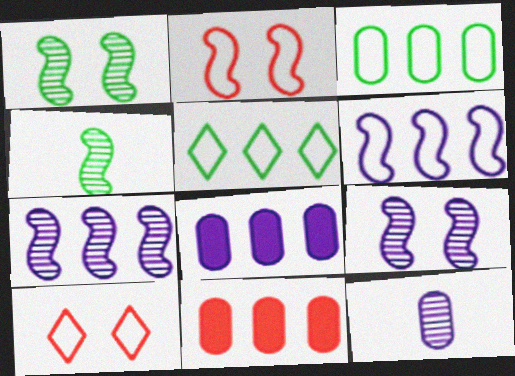[[4, 8, 10], 
[5, 7, 11]]